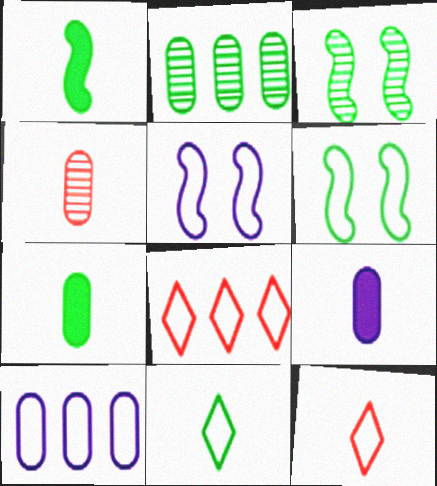[[3, 8, 9], 
[6, 10, 12]]